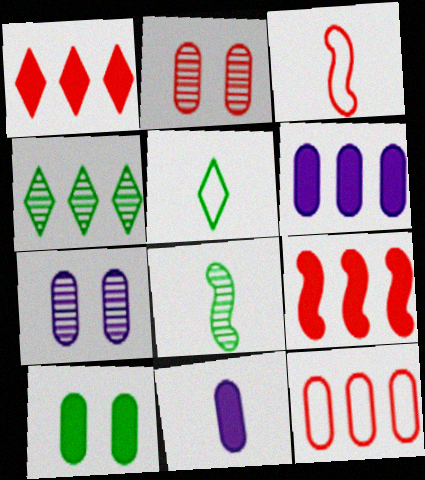[[1, 2, 3], 
[5, 7, 9]]